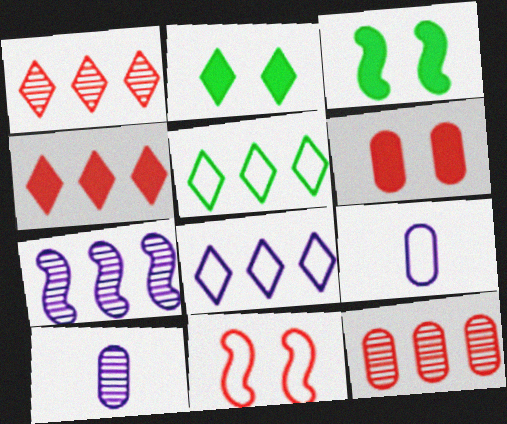[[1, 3, 9], 
[5, 9, 11]]